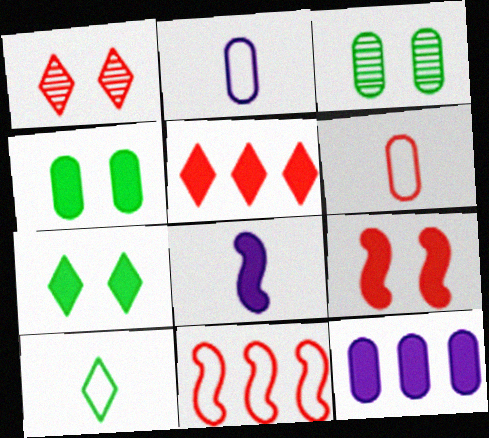[[3, 6, 12], 
[4, 5, 8]]